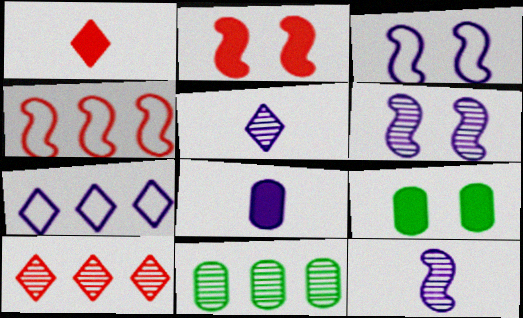[[1, 3, 11], 
[4, 5, 9], 
[6, 7, 8]]